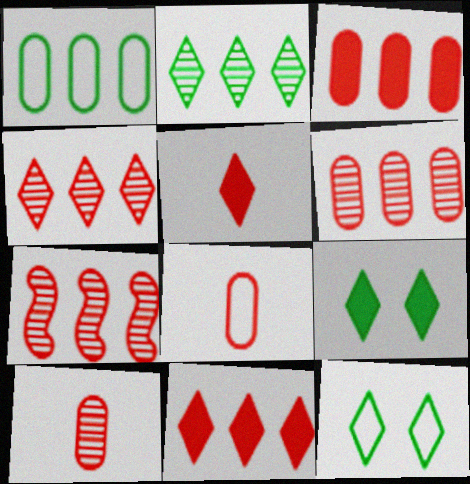[[4, 6, 7]]